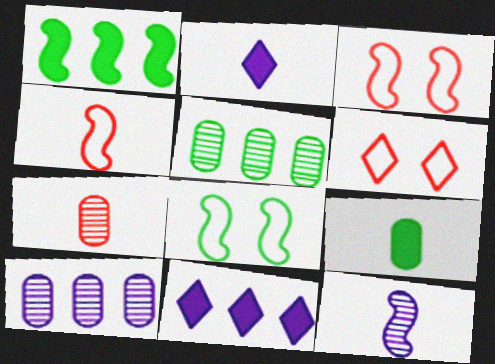[[1, 3, 12], 
[2, 3, 5], 
[7, 8, 11]]